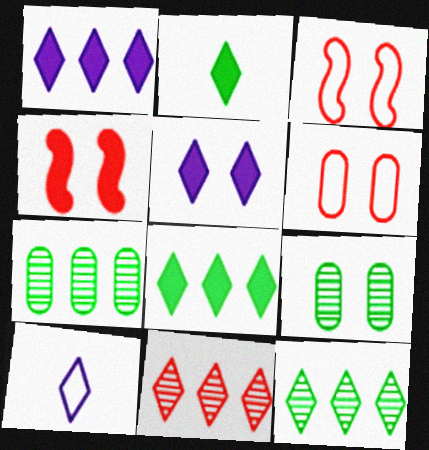[[3, 5, 9], 
[4, 7, 10]]